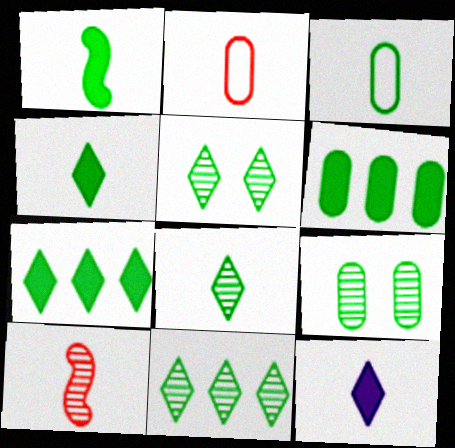[[1, 3, 8], 
[3, 6, 9], 
[3, 10, 12], 
[5, 8, 11]]